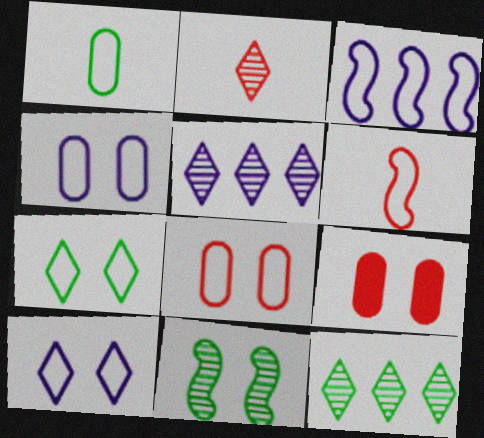[[9, 10, 11]]